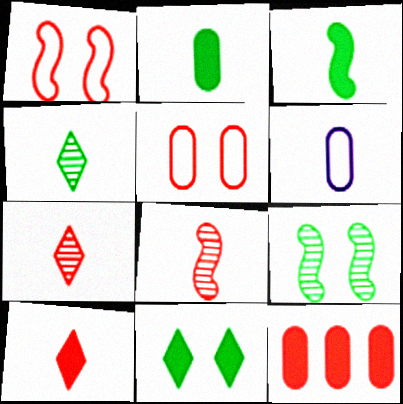[[1, 7, 12], 
[3, 6, 7]]